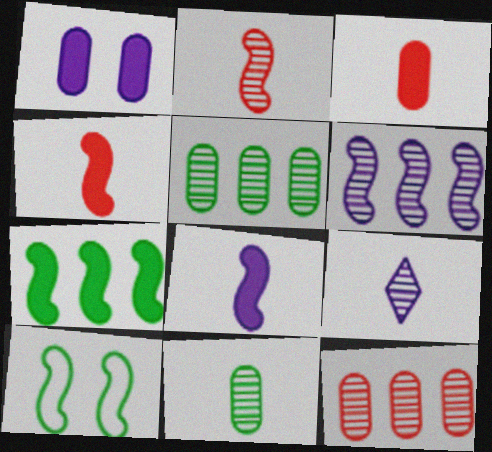[[2, 9, 11], 
[4, 6, 10]]